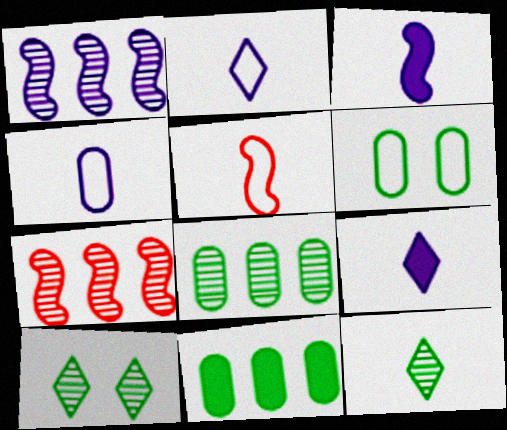[[6, 7, 9]]